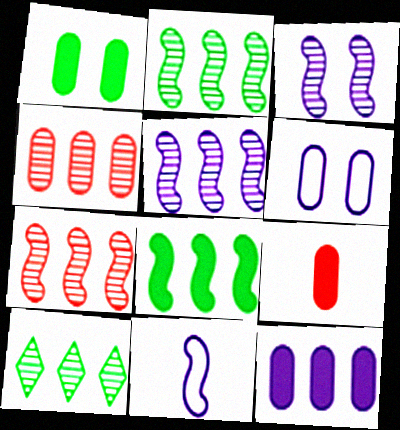[[1, 9, 12], 
[2, 5, 7], 
[4, 5, 10]]